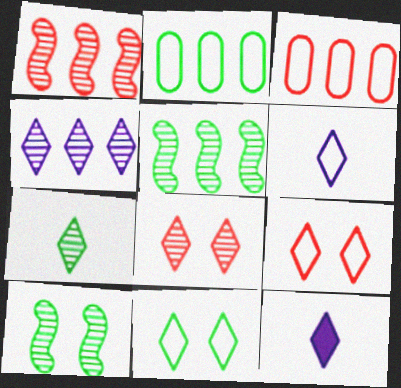[[3, 10, 12], 
[4, 7, 8]]